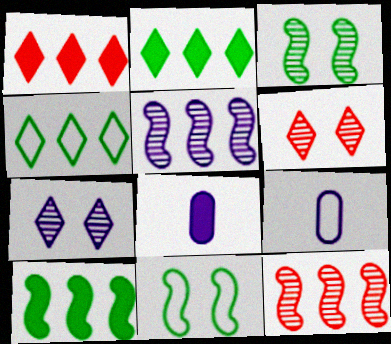[[1, 3, 9], 
[6, 9, 10]]